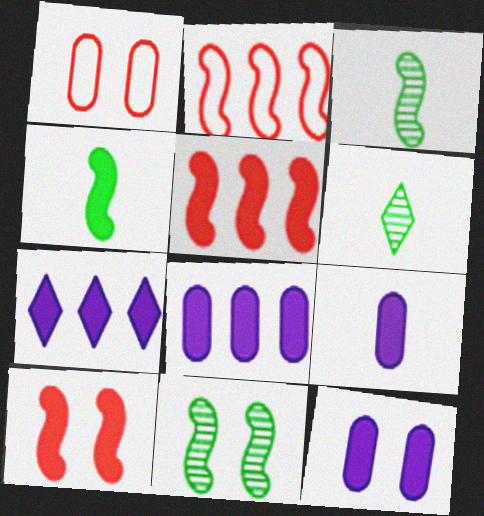[[1, 3, 7], 
[2, 6, 12], 
[8, 9, 12]]